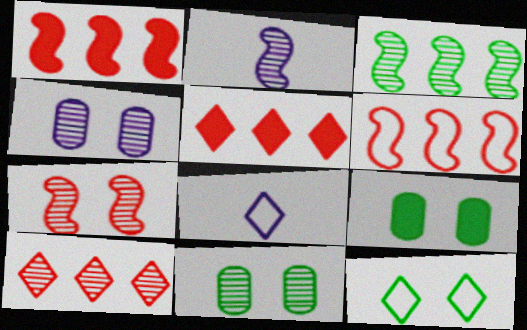[[1, 8, 11], 
[2, 3, 7], 
[2, 10, 11]]